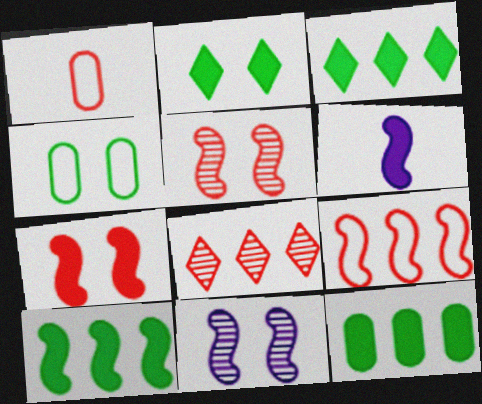[[1, 3, 11], 
[1, 7, 8], 
[3, 10, 12], 
[4, 6, 8], 
[6, 7, 10]]